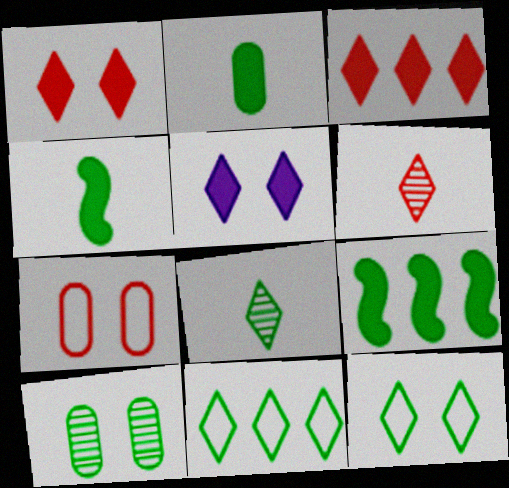[[4, 10, 11], 
[5, 6, 11]]